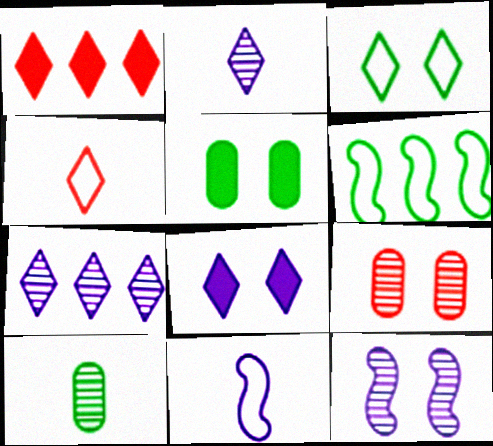[[1, 2, 3]]